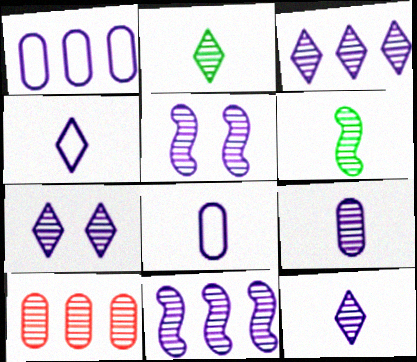[[2, 5, 10], 
[3, 5, 9], 
[3, 7, 12], 
[6, 7, 10], 
[7, 9, 11]]